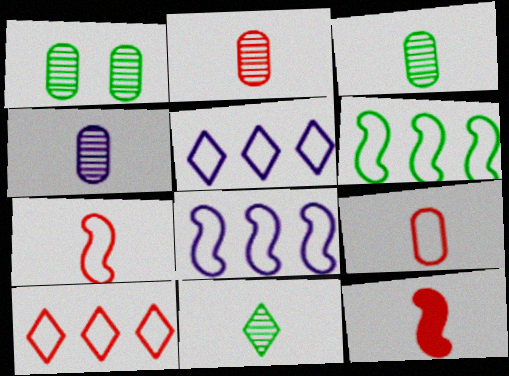[[1, 5, 12], 
[2, 3, 4]]